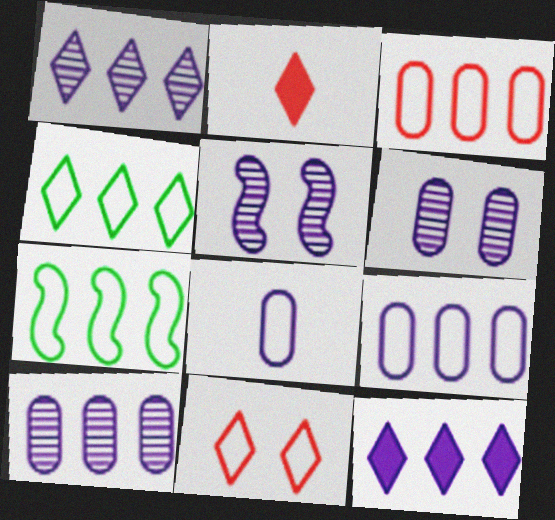[[2, 6, 7], 
[5, 8, 12], 
[7, 8, 11]]